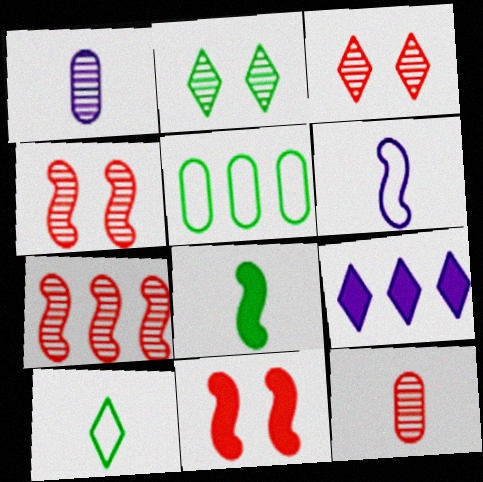[[1, 2, 7], 
[2, 5, 8], 
[3, 7, 12], 
[3, 9, 10], 
[5, 7, 9]]